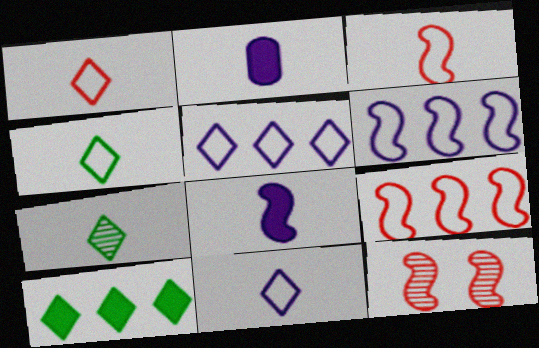[[1, 4, 11], 
[2, 3, 7]]